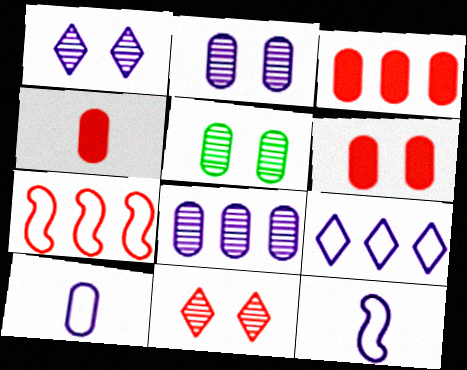[[3, 4, 6], 
[3, 5, 10], 
[4, 7, 11]]